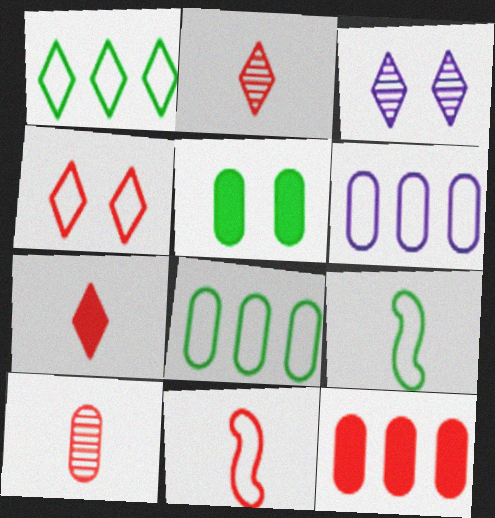[[1, 3, 7], 
[3, 9, 12], 
[4, 6, 9], 
[5, 6, 10], 
[7, 10, 11]]